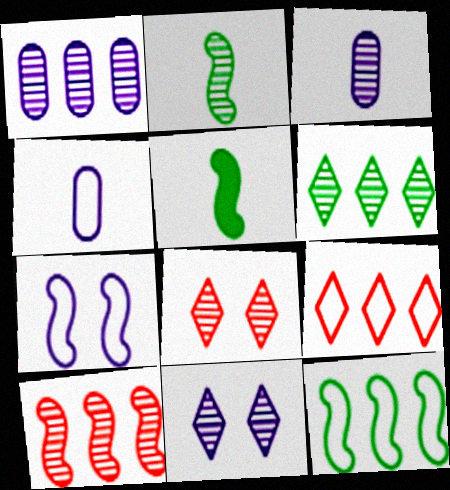[[1, 2, 8], 
[1, 6, 10], 
[5, 7, 10]]